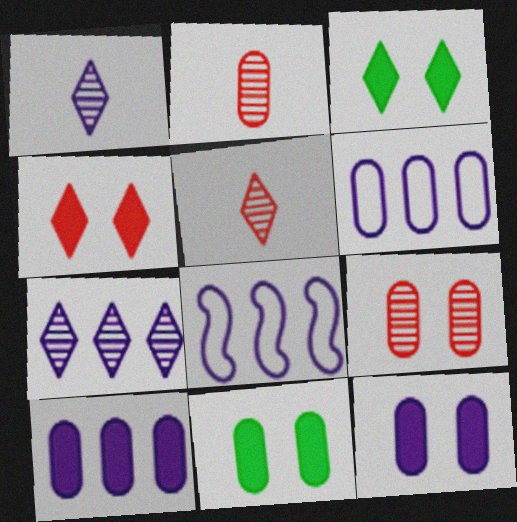[[1, 8, 12], 
[2, 3, 8], 
[2, 6, 11], 
[5, 8, 11], 
[7, 8, 10]]